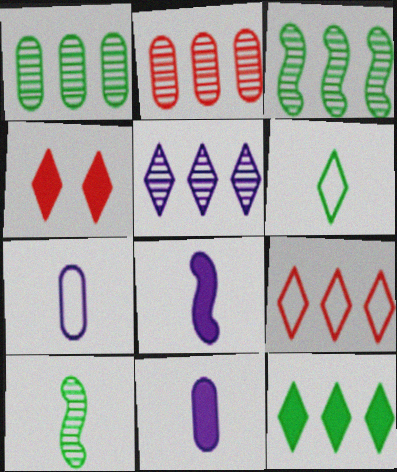[[2, 3, 5], 
[3, 4, 7], 
[4, 5, 6], 
[5, 9, 12]]